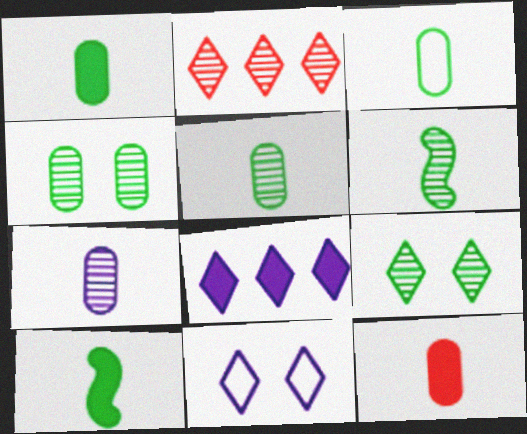[[1, 3, 5], 
[3, 7, 12]]